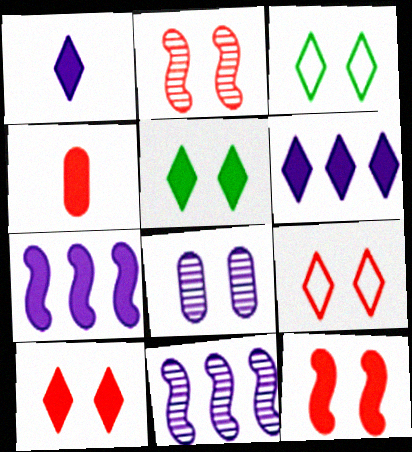[[3, 4, 11], 
[3, 8, 12], 
[4, 5, 7]]